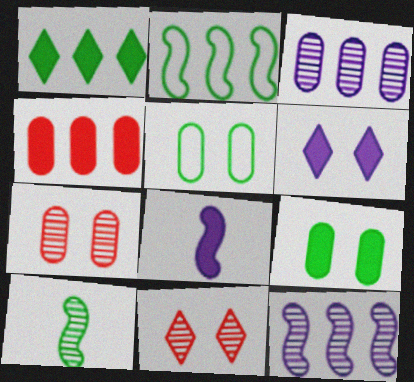[[1, 5, 10], 
[3, 10, 11]]